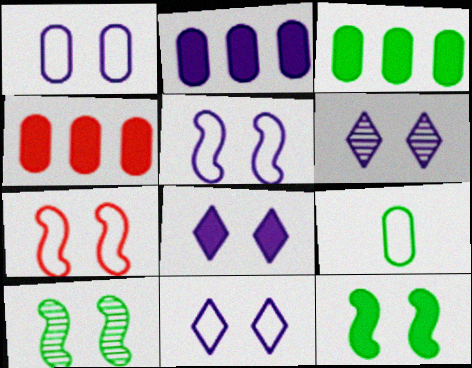[[1, 5, 11], 
[2, 3, 4], 
[6, 8, 11]]